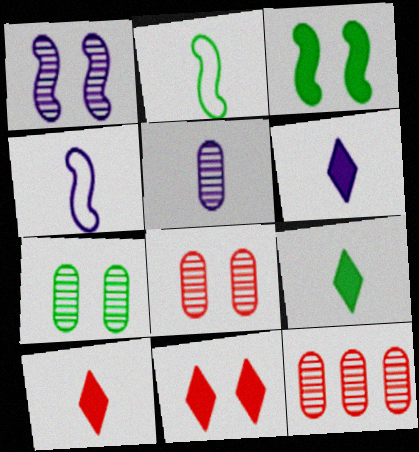[[2, 5, 10], 
[4, 5, 6], 
[5, 7, 12], 
[6, 9, 10]]